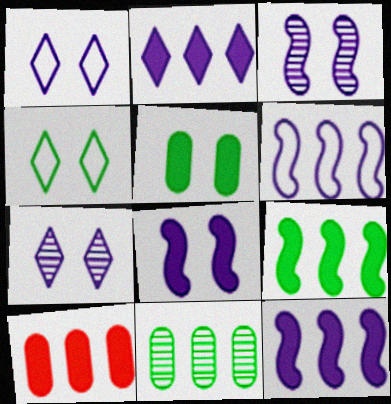[[2, 9, 10]]